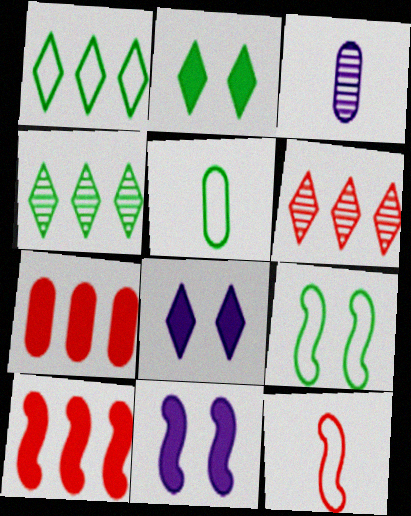[[1, 5, 9], 
[5, 6, 11]]